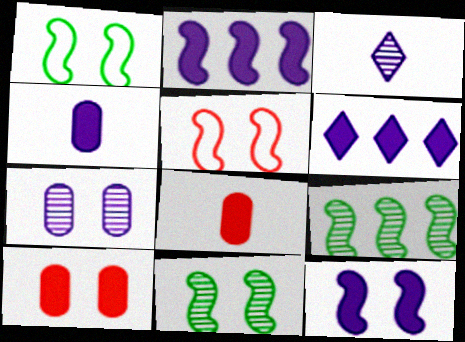[[4, 6, 12], 
[5, 11, 12]]